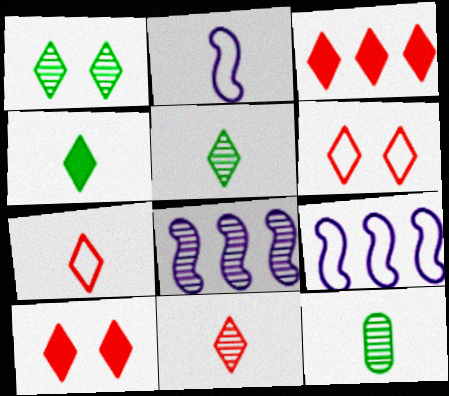[[3, 6, 11], 
[9, 10, 12]]